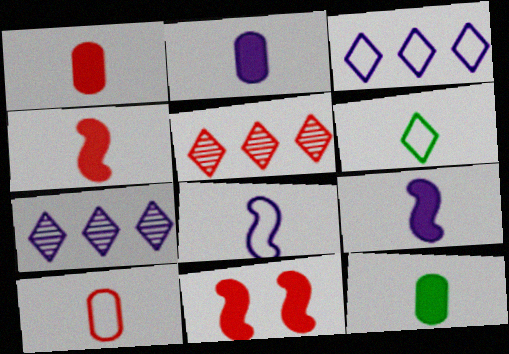[[1, 2, 12], 
[5, 10, 11], 
[6, 8, 10]]